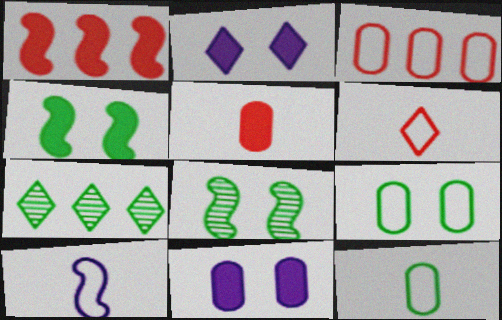[[1, 8, 10], 
[2, 6, 7], 
[4, 7, 12], 
[6, 10, 12]]